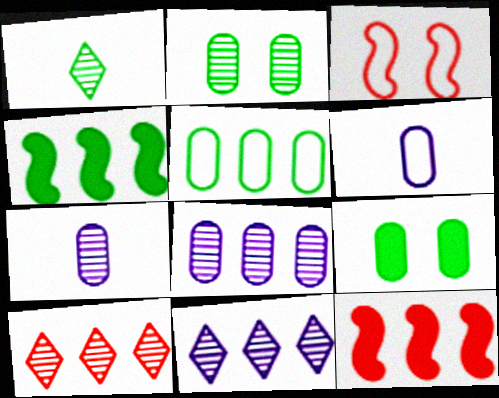[[5, 11, 12]]